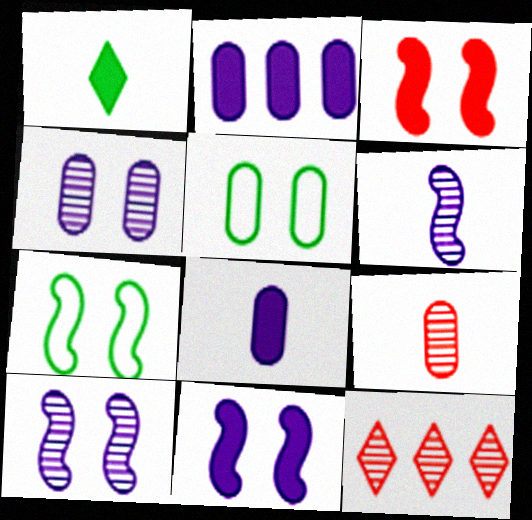[[1, 2, 3], 
[2, 5, 9], 
[3, 7, 10], 
[7, 8, 12]]